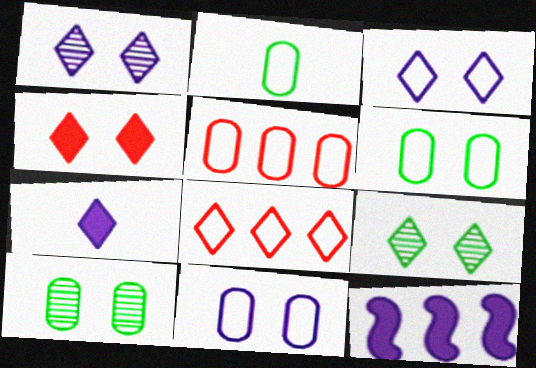[[2, 5, 11], 
[3, 4, 9], 
[7, 8, 9]]